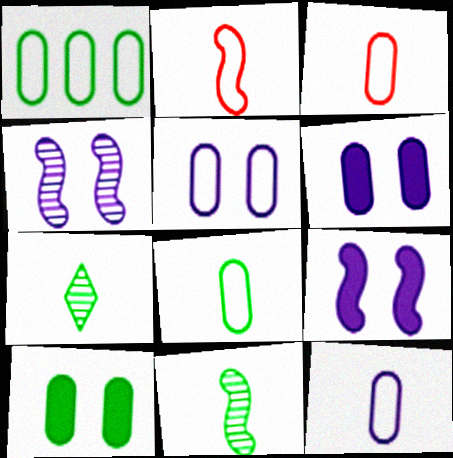[[1, 3, 5], 
[3, 8, 12]]